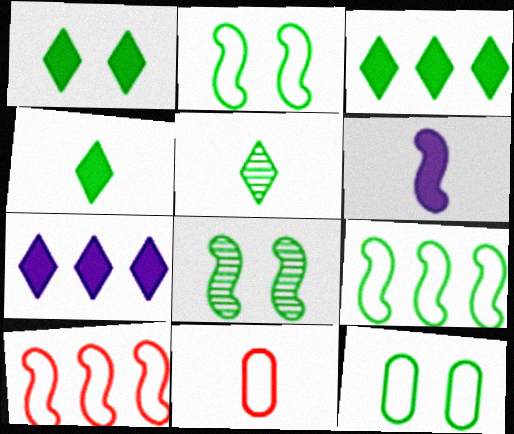[[1, 3, 4], 
[1, 8, 12], 
[5, 6, 11], 
[6, 8, 10], 
[7, 8, 11]]